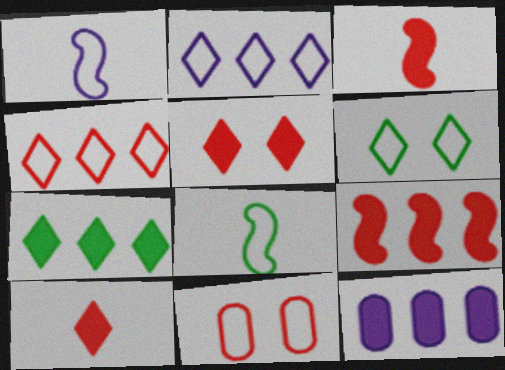[[2, 8, 11], 
[7, 9, 12]]